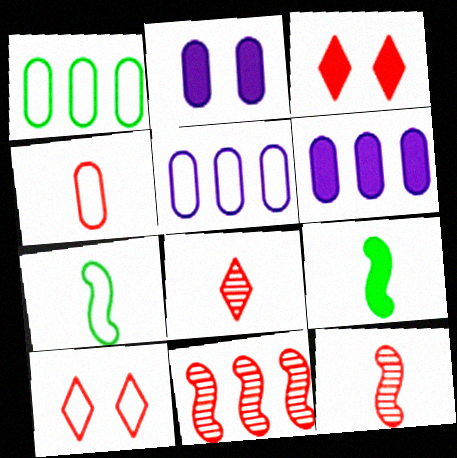[[3, 4, 11], 
[3, 6, 9], 
[5, 7, 10]]